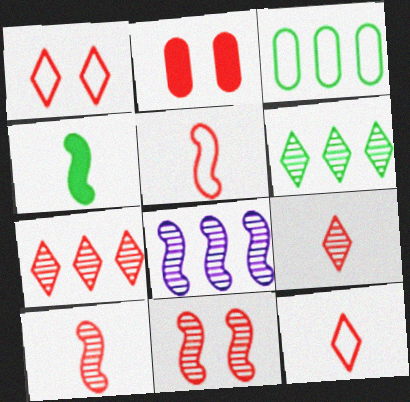[[1, 2, 11], 
[2, 5, 7]]